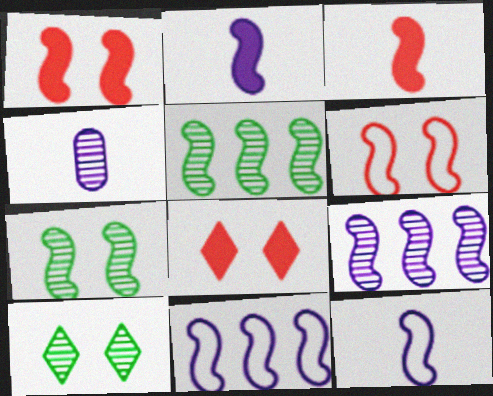[[1, 5, 12], 
[2, 5, 6], 
[3, 7, 11]]